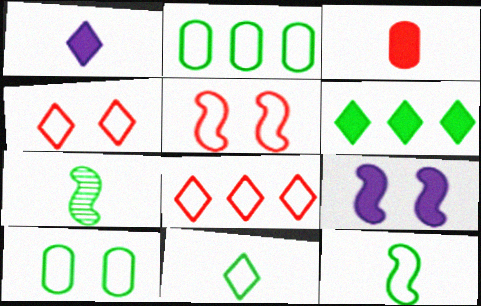[[3, 6, 9], 
[6, 7, 10]]